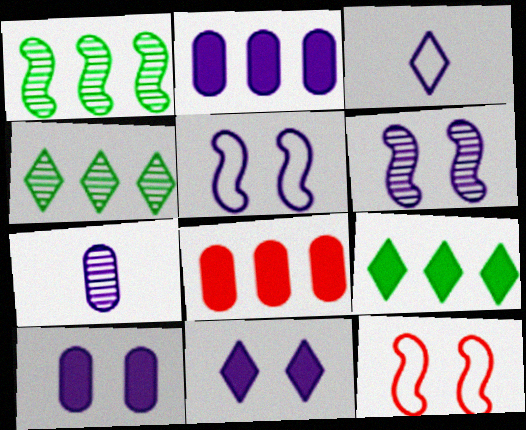[[2, 3, 6], 
[7, 9, 12]]